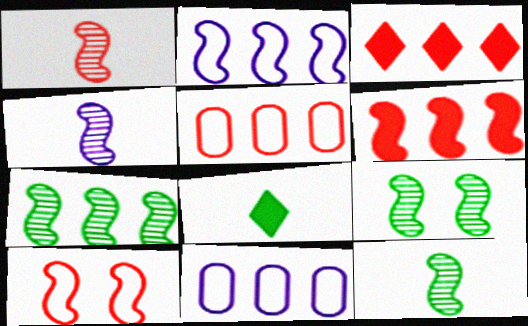[[1, 4, 12], 
[1, 6, 10], 
[2, 6, 7], 
[3, 7, 11], 
[7, 9, 12]]